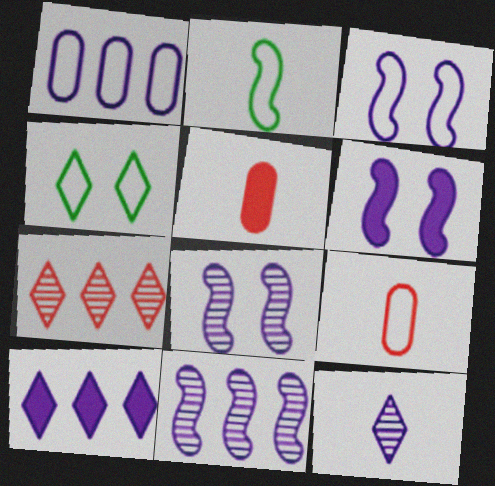[[1, 6, 12], 
[1, 10, 11], 
[2, 5, 12], 
[3, 6, 8], 
[4, 5, 11]]